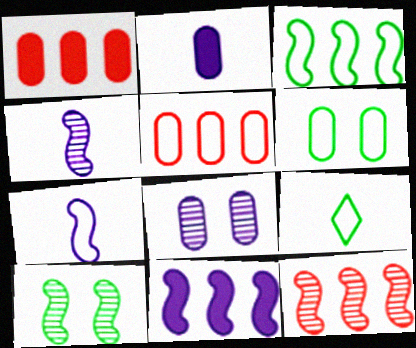[[3, 6, 9], 
[3, 11, 12], 
[4, 10, 12]]